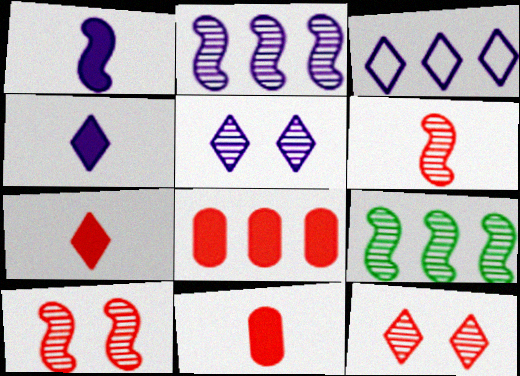[[3, 4, 5], 
[3, 8, 9]]